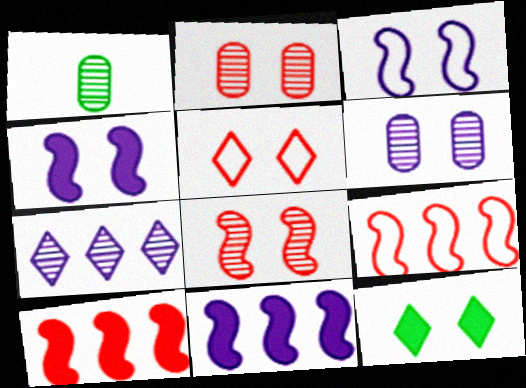[[1, 5, 11], 
[1, 7, 8], 
[2, 3, 12]]